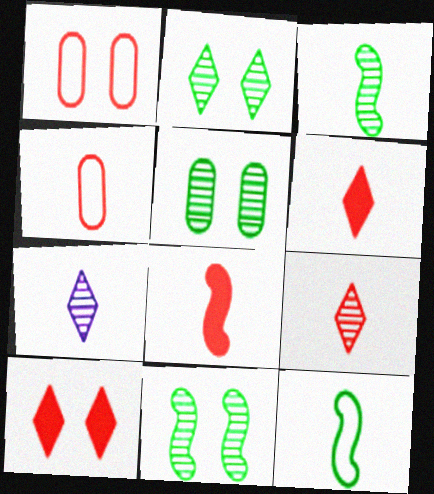[[2, 5, 11], 
[4, 8, 9]]